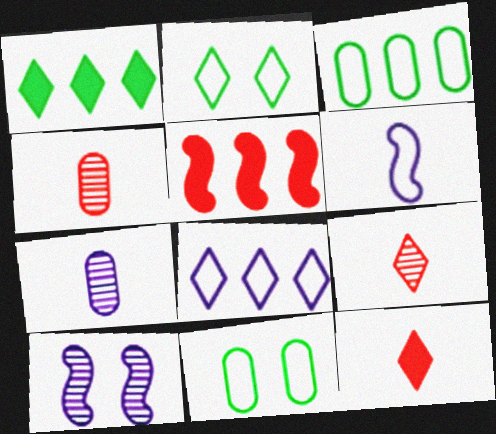[[2, 5, 7], 
[3, 10, 12]]